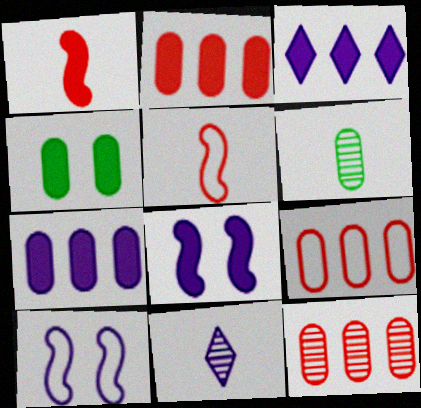[[1, 3, 4], 
[2, 9, 12], 
[7, 10, 11]]